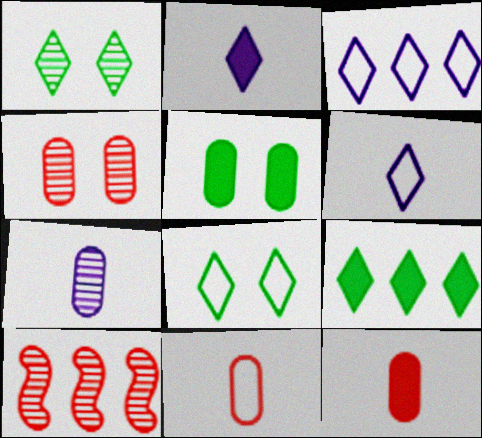[[1, 7, 10], 
[5, 6, 10]]